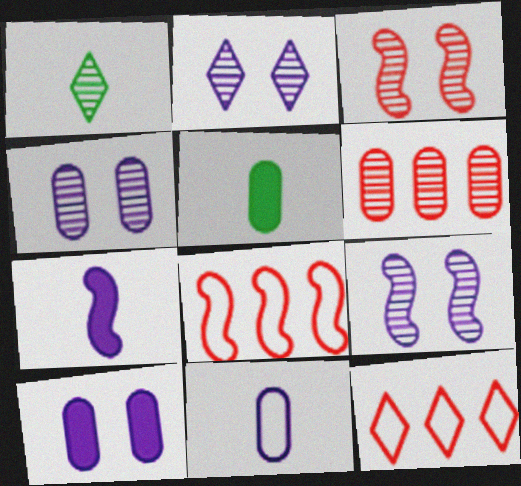[[1, 6, 9], 
[1, 8, 10], 
[2, 4, 9], 
[2, 5, 8], 
[5, 9, 12]]